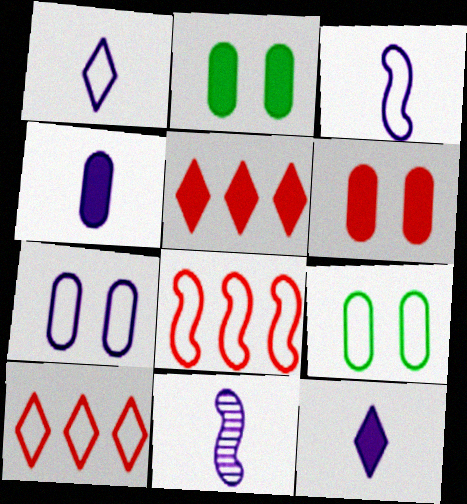[[1, 4, 11], 
[1, 8, 9], 
[2, 10, 11], 
[3, 9, 10], 
[5, 9, 11]]